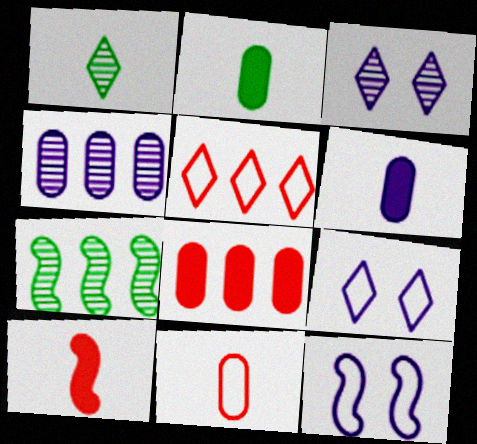[[1, 8, 12], 
[7, 10, 12]]